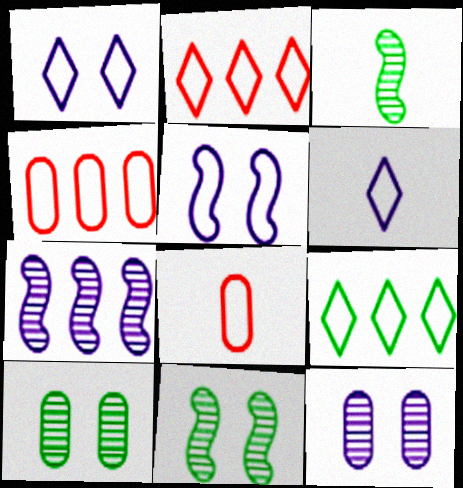[[5, 8, 9]]